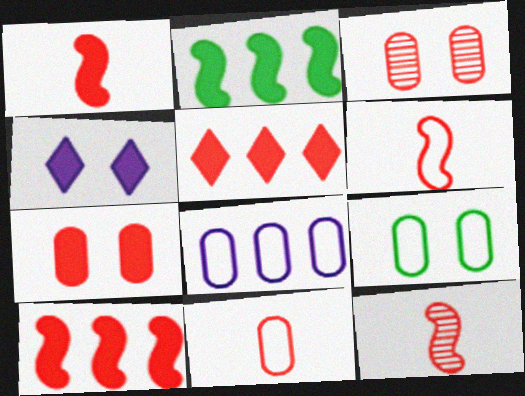[[1, 5, 7], 
[1, 6, 12], 
[3, 5, 6], 
[8, 9, 11]]